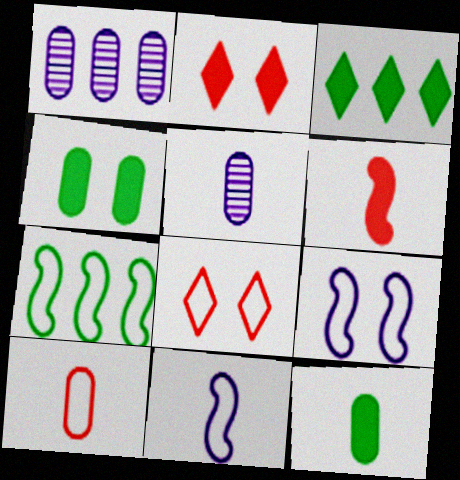[[1, 4, 10], 
[2, 5, 7], 
[5, 10, 12]]